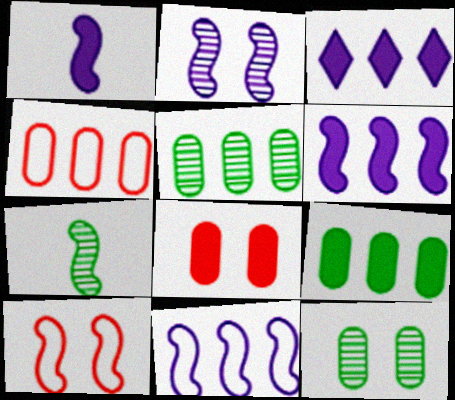[[1, 2, 11], 
[6, 7, 10]]